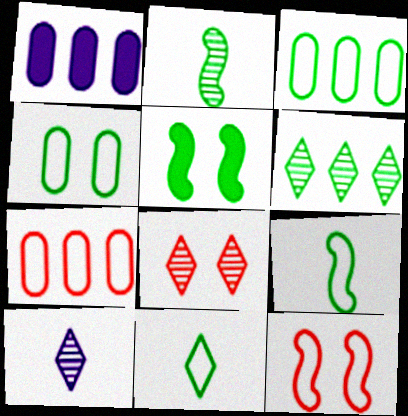[[1, 8, 9], 
[5, 7, 10], 
[6, 8, 10]]